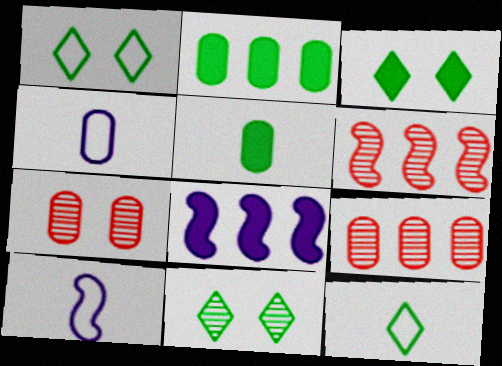[[1, 3, 11], 
[2, 4, 7], 
[3, 4, 6], 
[3, 9, 10], 
[7, 8, 12]]